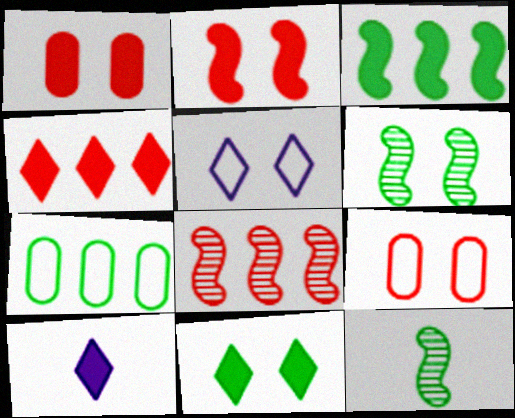[[1, 3, 10], 
[1, 5, 6], 
[4, 10, 11], 
[7, 11, 12]]